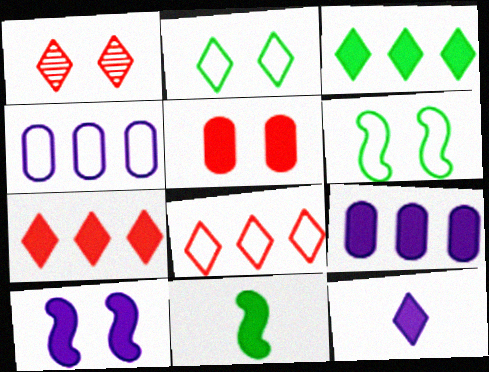[[1, 4, 11], 
[9, 10, 12]]